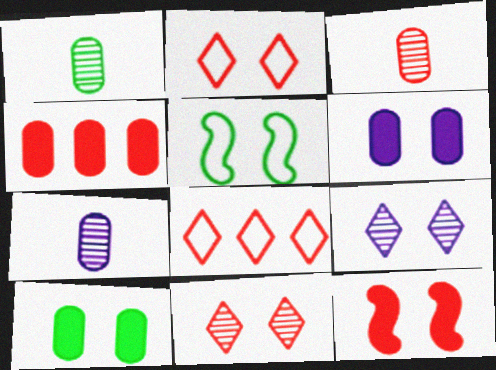[[1, 3, 7], 
[3, 8, 12], 
[5, 6, 11]]